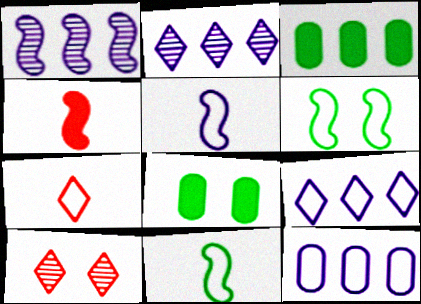[[1, 4, 6], 
[1, 7, 8], 
[3, 5, 10], 
[6, 7, 12]]